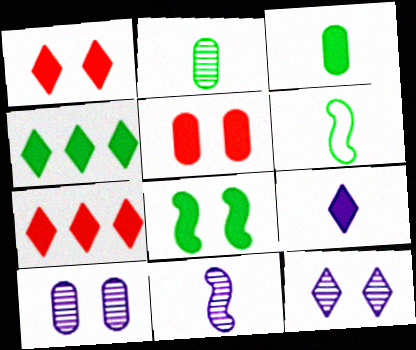[[1, 4, 9], 
[3, 4, 8], 
[6, 7, 10]]